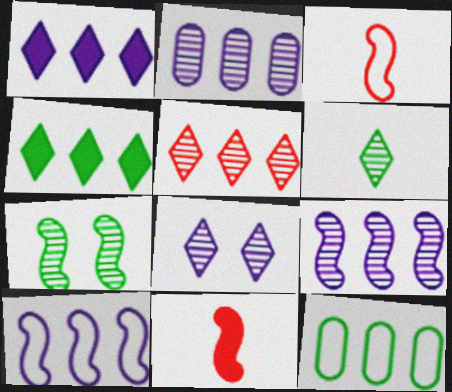[[1, 2, 10], 
[5, 6, 8], 
[7, 10, 11], 
[8, 11, 12]]